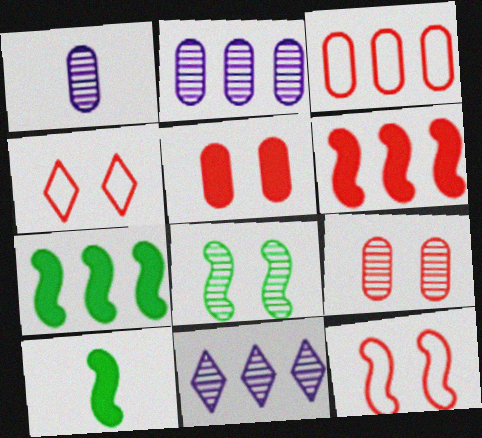[[1, 4, 7], 
[2, 4, 10], 
[3, 7, 11]]